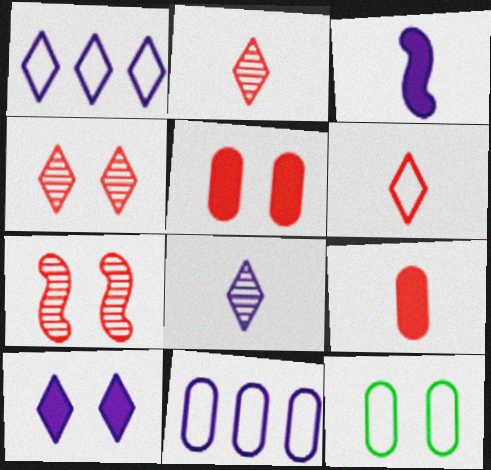[[1, 8, 10], 
[7, 10, 12]]